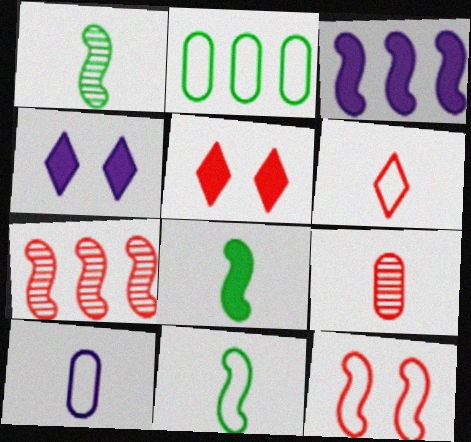[[1, 3, 12], 
[1, 8, 11], 
[6, 10, 11]]